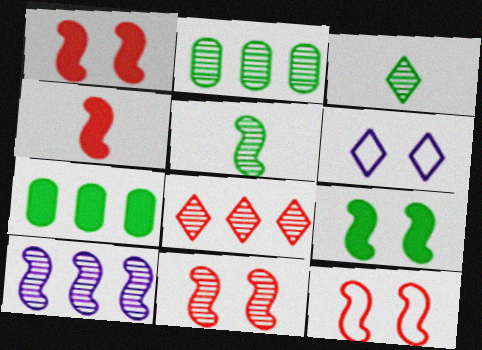[[1, 11, 12], 
[2, 4, 6], 
[2, 8, 10], 
[5, 10, 11]]